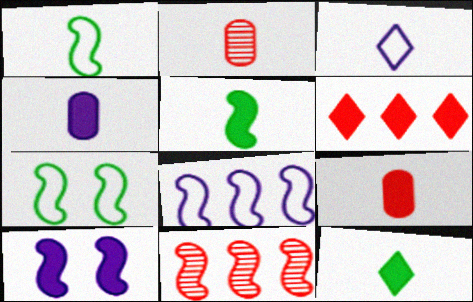[[1, 10, 11], 
[2, 3, 5]]